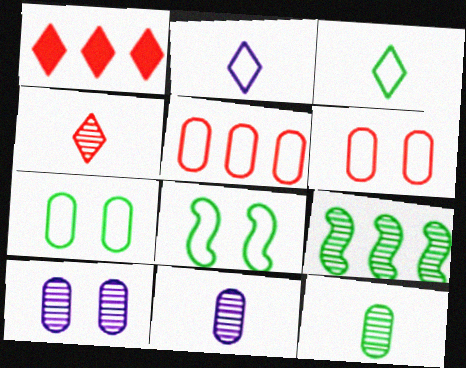[[1, 8, 11], 
[2, 5, 8], 
[4, 9, 10]]